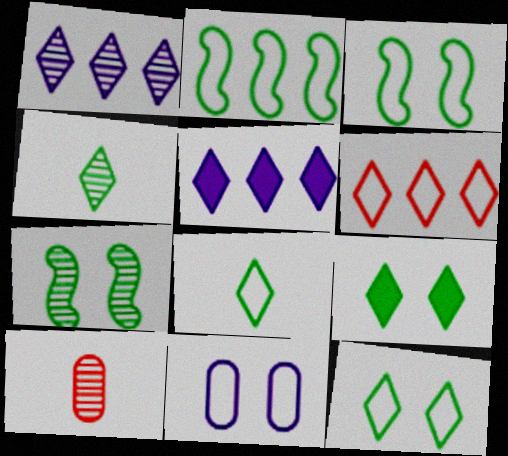[[1, 7, 10], 
[3, 5, 10]]